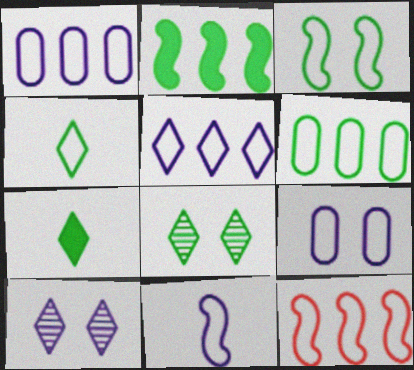[[3, 4, 6], 
[3, 11, 12], 
[4, 9, 12], 
[5, 6, 12], 
[5, 9, 11]]